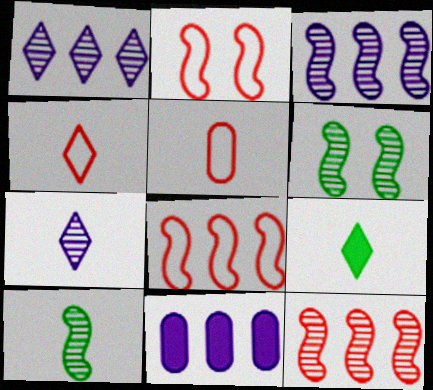[[4, 6, 11], 
[4, 7, 9]]